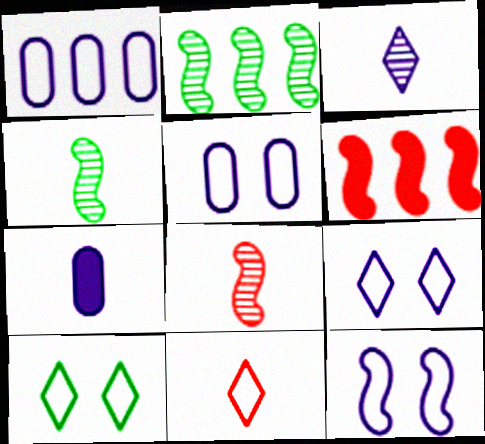[[4, 6, 12], 
[4, 7, 11], 
[5, 9, 12]]